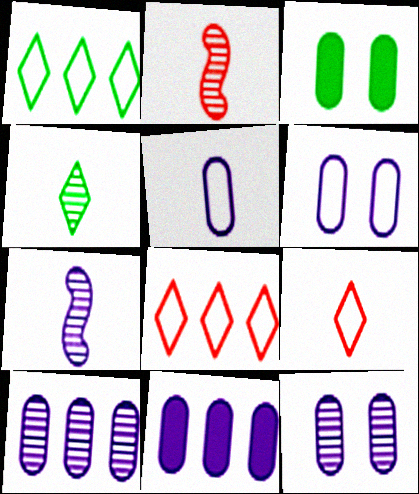[[3, 7, 8], 
[5, 11, 12]]